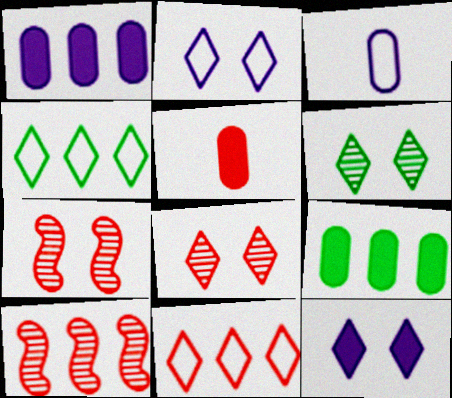[[1, 4, 10], 
[5, 7, 11]]